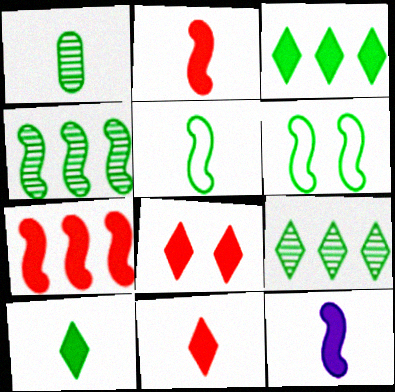[[1, 3, 6], 
[1, 5, 10]]